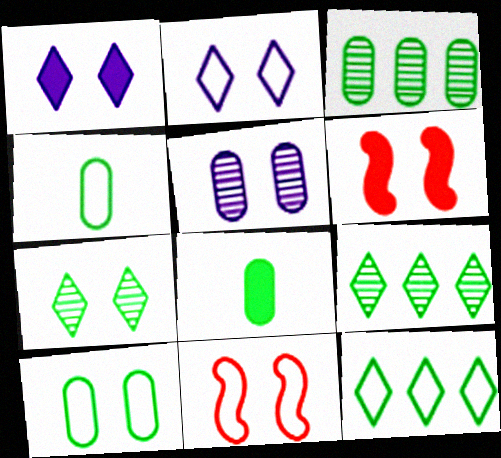[[2, 10, 11], 
[3, 8, 10]]